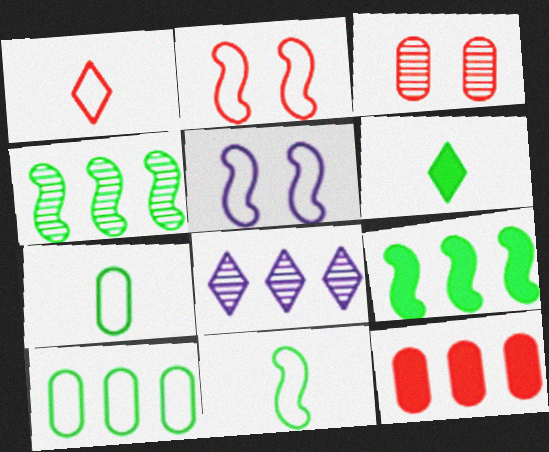[[1, 5, 10]]